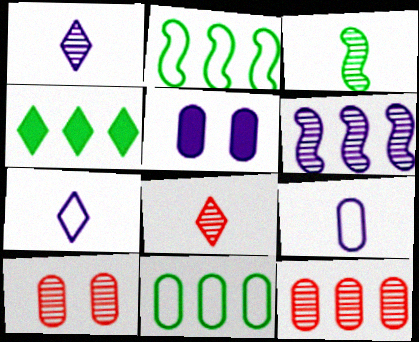[[2, 5, 8], 
[5, 6, 7]]